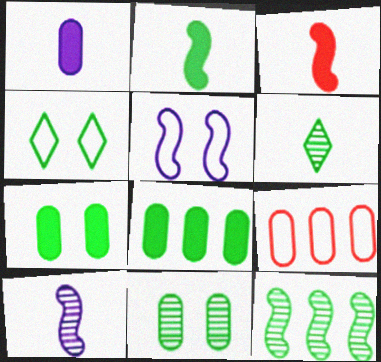[[1, 9, 11], 
[3, 5, 12], 
[6, 11, 12]]